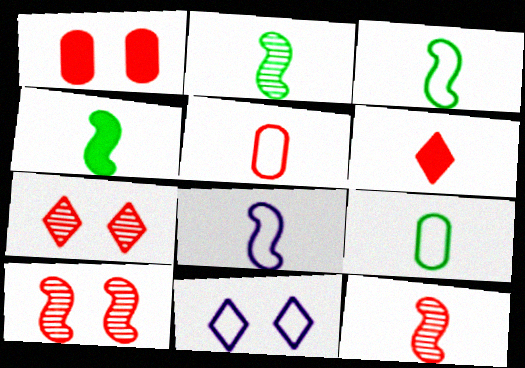[[2, 3, 4], 
[4, 8, 12], 
[5, 6, 12]]